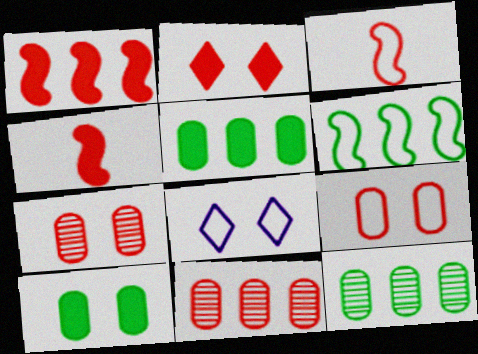[[2, 3, 11], 
[4, 8, 12]]